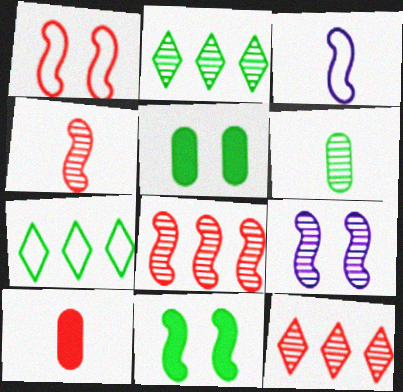[[1, 9, 11], 
[1, 10, 12], 
[3, 5, 12], 
[3, 8, 11], 
[6, 7, 11], 
[6, 9, 12], 
[7, 9, 10]]